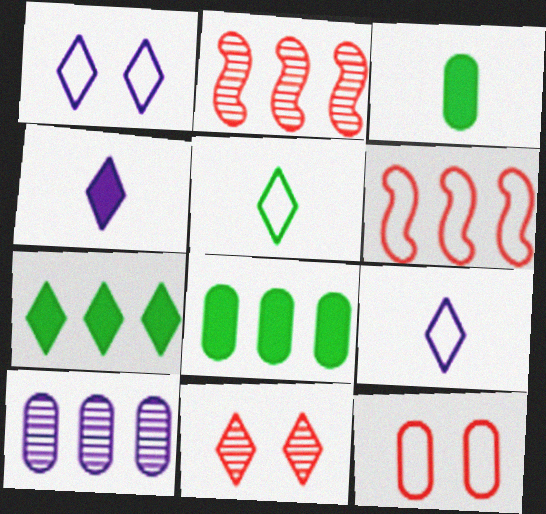[[1, 2, 3], 
[3, 10, 12], 
[6, 7, 10], 
[7, 9, 11]]